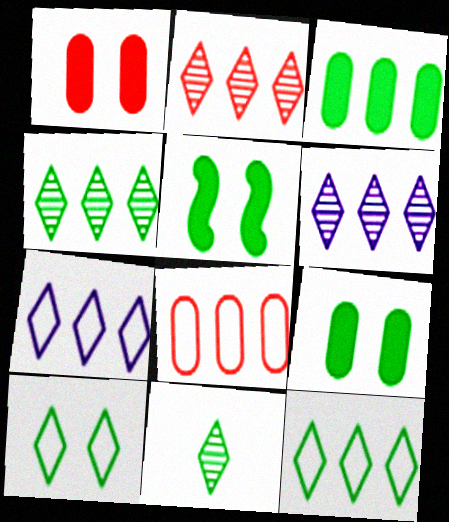[[2, 4, 6]]